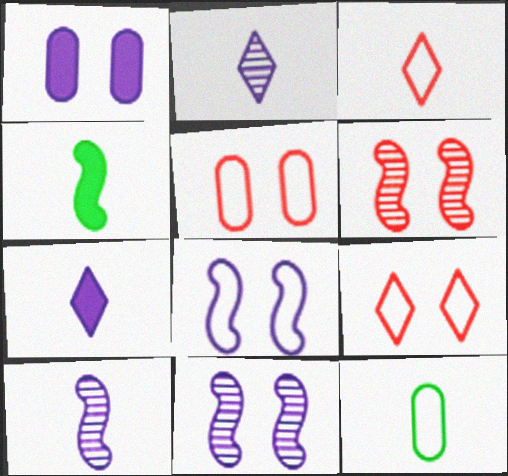[]